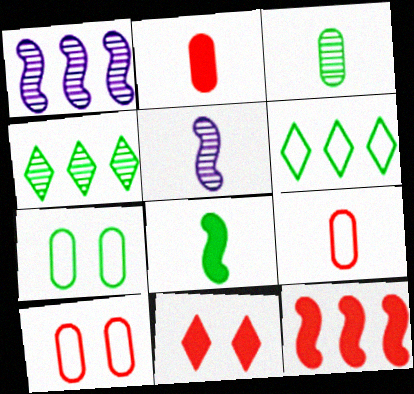[[2, 11, 12], 
[4, 7, 8]]